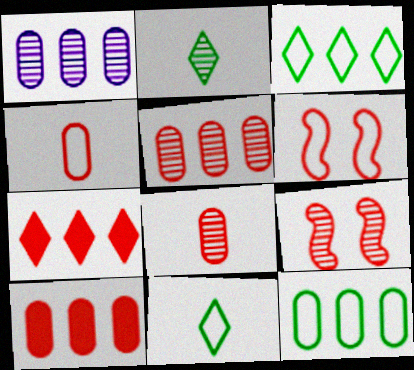[[1, 2, 9], 
[1, 10, 12], 
[4, 7, 9], 
[6, 7, 8]]